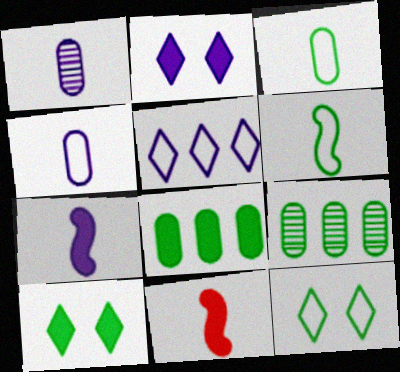[[2, 8, 11], 
[6, 9, 10]]